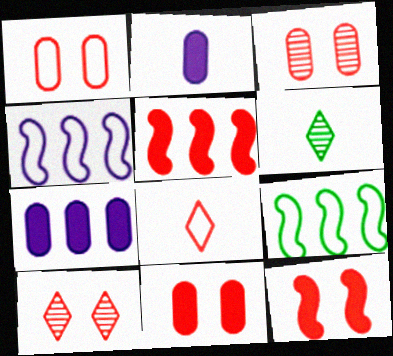[[1, 3, 11], 
[1, 10, 12], 
[2, 9, 10], 
[3, 5, 8], 
[4, 6, 11]]